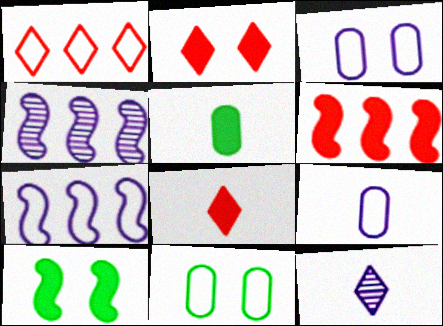[[4, 8, 11], 
[6, 11, 12]]